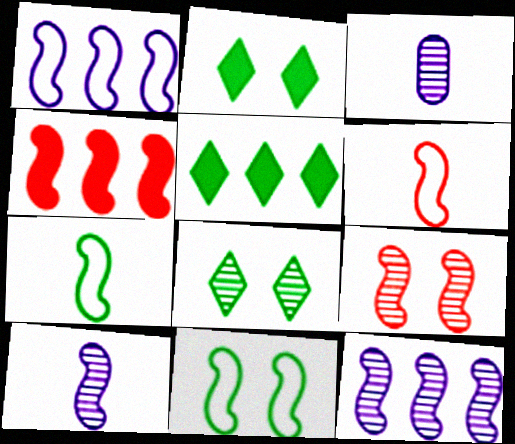[[1, 6, 11], 
[4, 6, 9], 
[4, 10, 11]]